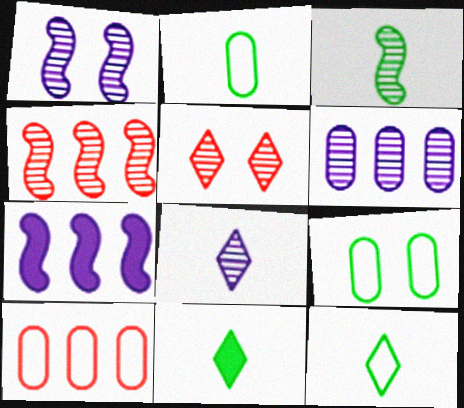[[1, 3, 4], 
[1, 6, 8], 
[1, 10, 11], 
[2, 3, 11], 
[2, 5, 7], 
[3, 5, 6]]